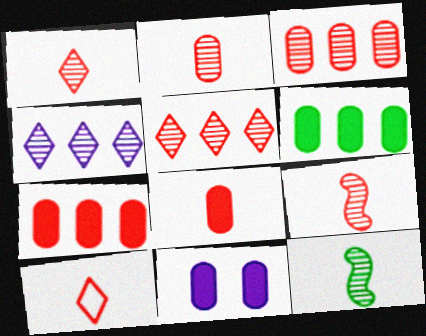[[1, 2, 9], 
[6, 8, 11], 
[8, 9, 10]]